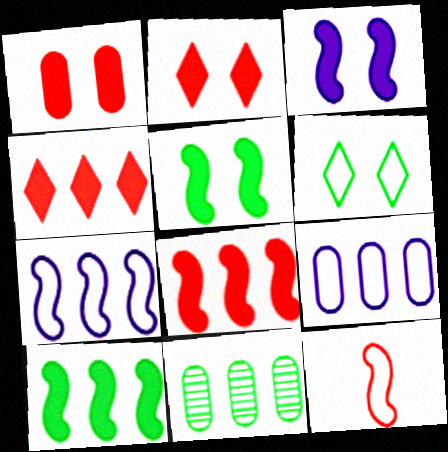[[4, 7, 11], 
[6, 9, 12]]